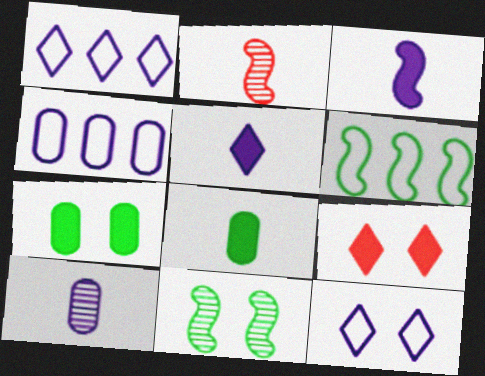[[1, 2, 7], 
[6, 9, 10]]